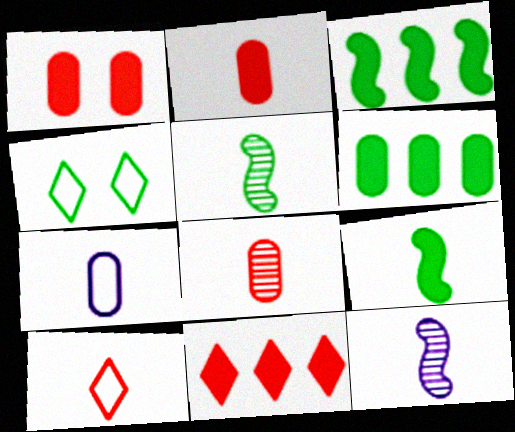[[4, 5, 6]]